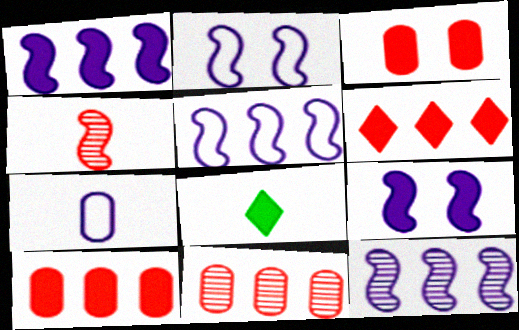[[1, 3, 8], 
[1, 5, 12], 
[2, 8, 11], 
[4, 7, 8], 
[8, 9, 10]]